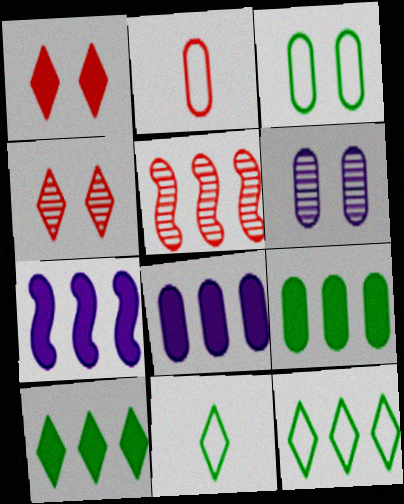[[1, 2, 5], 
[2, 6, 9], 
[5, 8, 12]]